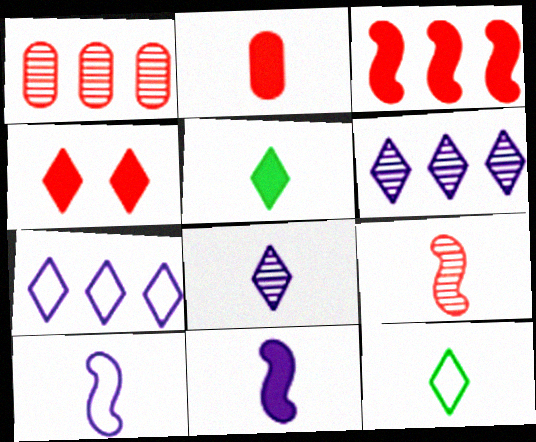[[2, 3, 4], 
[2, 5, 11], 
[4, 6, 12]]